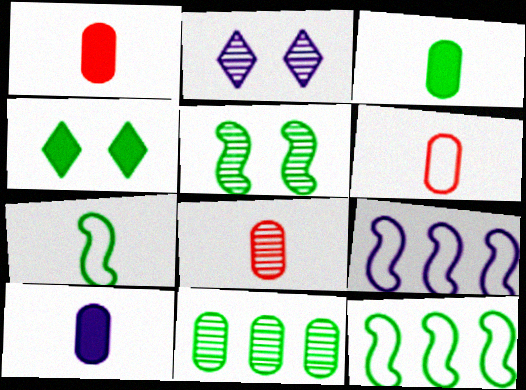[[1, 2, 12], 
[1, 3, 10], 
[1, 6, 8], 
[2, 9, 10], 
[4, 7, 11], 
[4, 8, 9]]